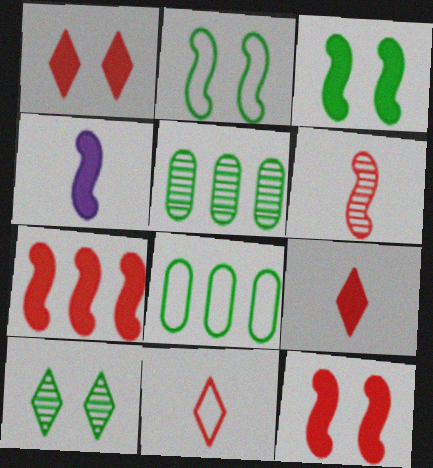[[3, 4, 7]]